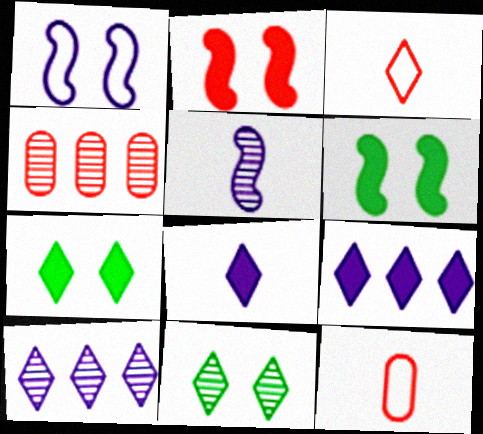[[2, 3, 4], 
[3, 7, 10], 
[3, 9, 11], 
[4, 5, 11], 
[6, 10, 12]]